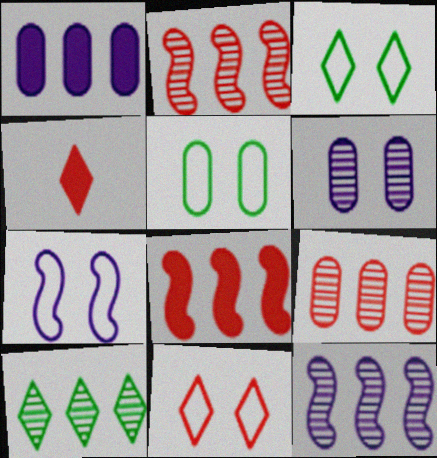[[4, 5, 12], 
[5, 7, 11], 
[9, 10, 12]]